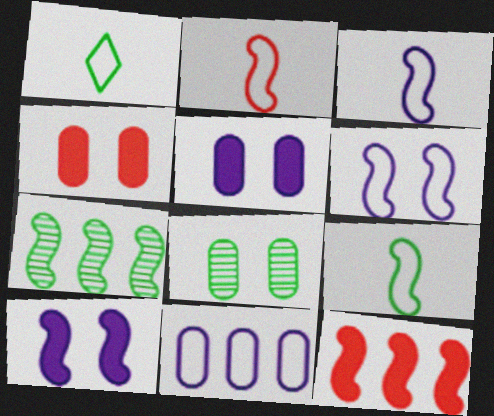[[2, 3, 9], 
[2, 7, 10]]